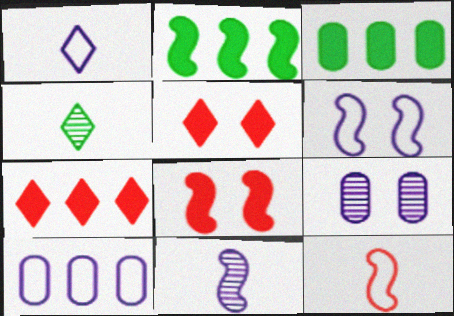[[1, 6, 10], 
[4, 8, 10]]